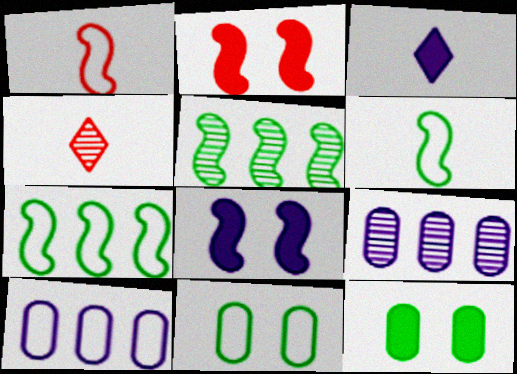[[1, 5, 8]]